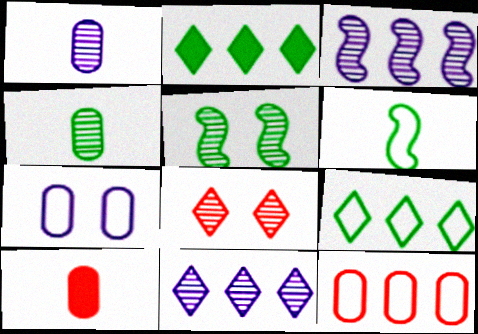[[2, 3, 12], 
[3, 4, 8]]